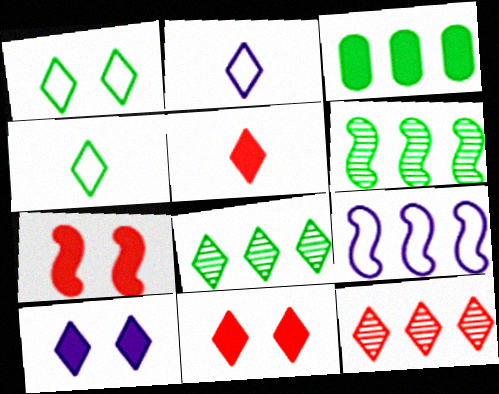[[2, 8, 11], 
[3, 9, 12], 
[4, 10, 12]]